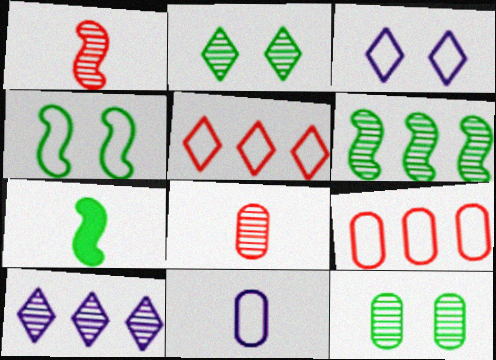[[1, 10, 12], 
[4, 5, 11], 
[4, 6, 7]]